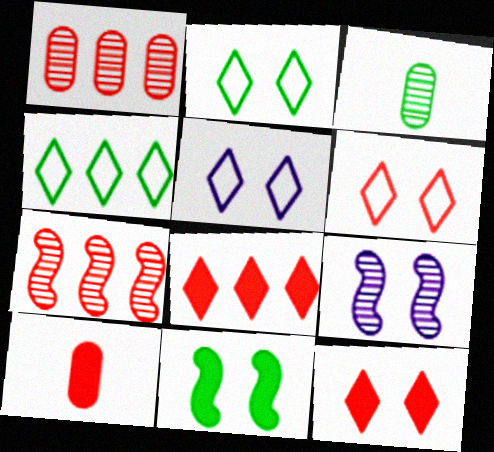[[2, 5, 6], 
[3, 4, 11], 
[4, 9, 10], 
[6, 7, 10]]